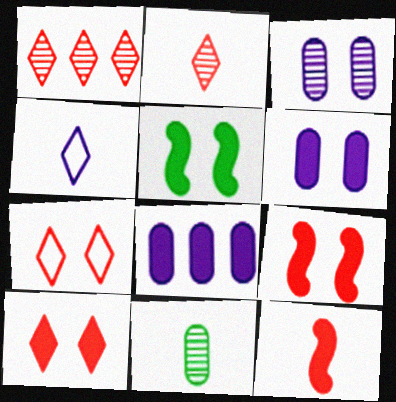[[3, 5, 7], 
[4, 11, 12], 
[5, 6, 10]]